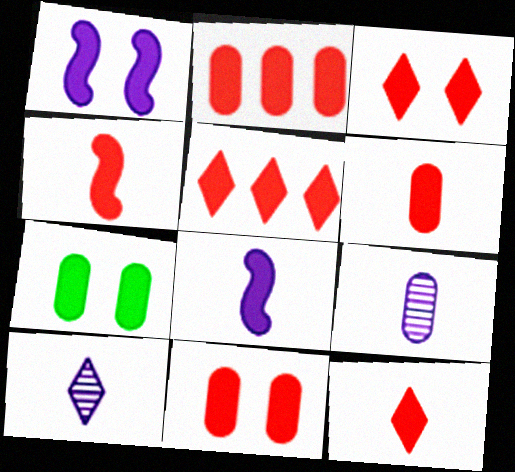[[1, 3, 7], 
[2, 3, 4], 
[2, 6, 11], 
[3, 5, 12], 
[4, 5, 11], 
[4, 6, 12], 
[5, 7, 8]]